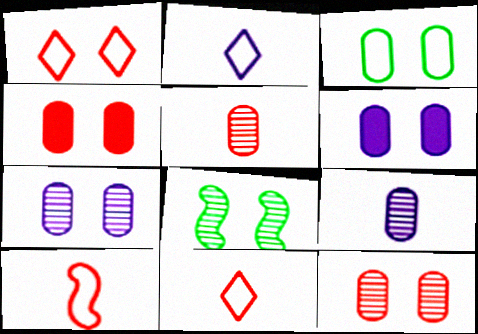[[1, 6, 8], 
[3, 4, 7], 
[3, 6, 12]]